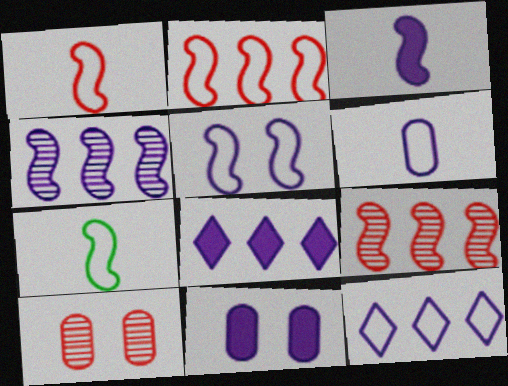[[2, 5, 7], 
[3, 4, 5], 
[3, 8, 11], 
[5, 6, 12], 
[7, 8, 10]]